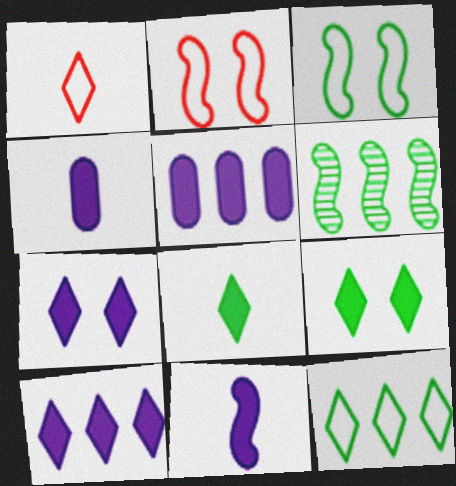[[2, 6, 11], 
[5, 7, 11]]